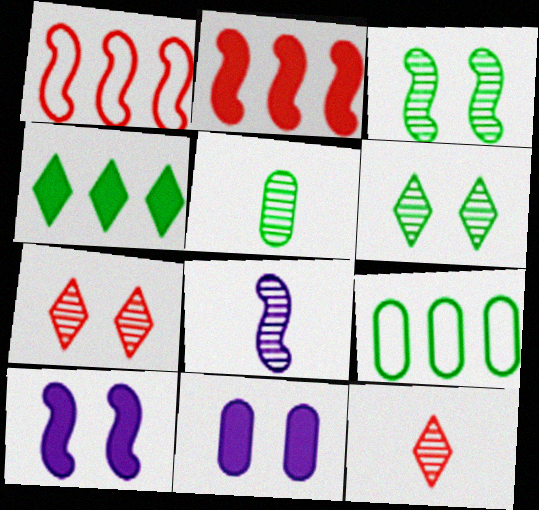[[5, 8, 12], 
[9, 10, 12]]